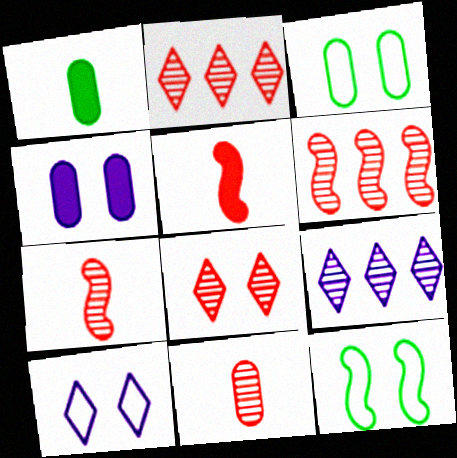[[1, 6, 10], 
[3, 5, 9], 
[4, 8, 12], 
[6, 8, 11]]